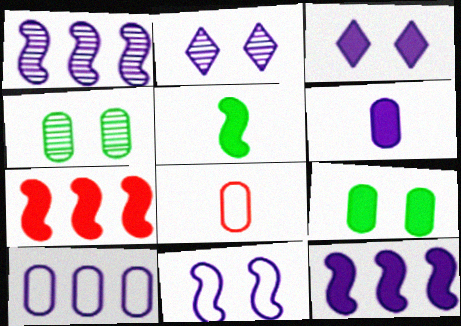[[3, 6, 12]]